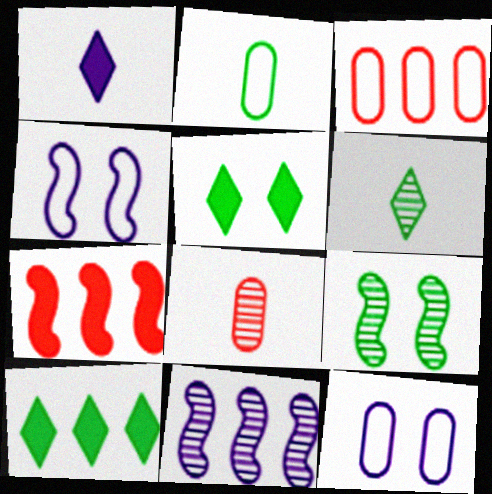[[1, 3, 9], 
[1, 11, 12], 
[2, 3, 12], 
[2, 9, 10], 
[3, 10, 11], 
[4, 8, 10], 
[6, 7, 12]]